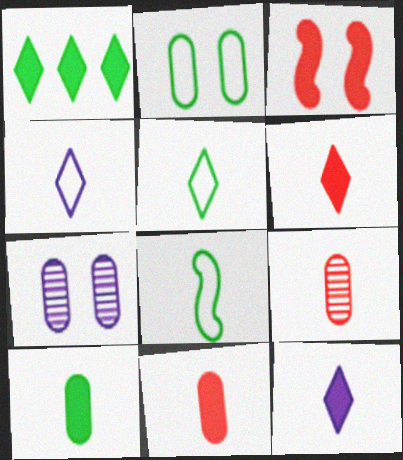[[8, 9, 12]]